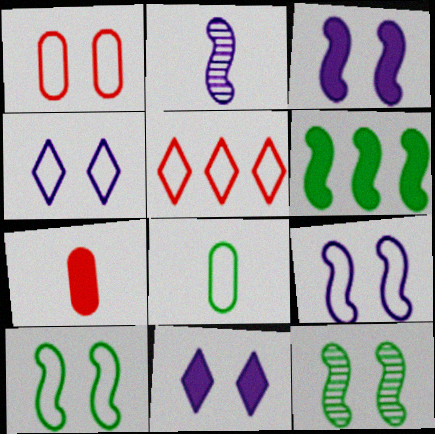[[1, 4, 10], 
[1, 11, 12], 
[5, 8, 9], 
[6, 7, 11]]